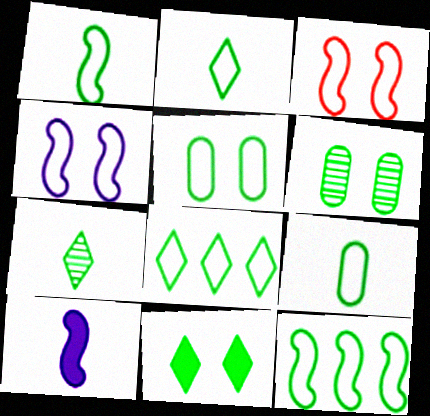[[1, 2, 9], 
[1, 5, 8], 
[2, 5, 12], 
[7, 8, 11]]